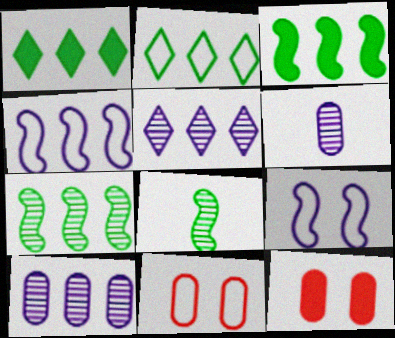[]